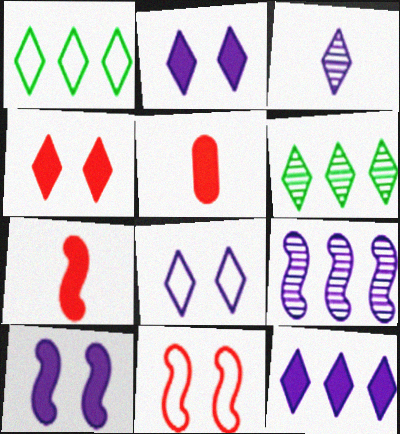[[1, 3, 4], 
[3, 8, 12]]